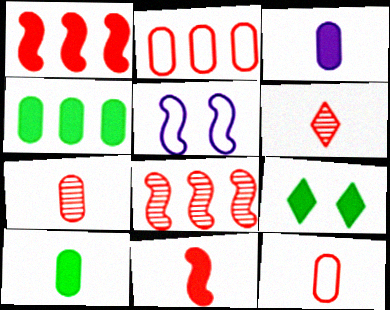[[1, 3, 9], 
[4, 5, 6], 
[6, 11, 12]]